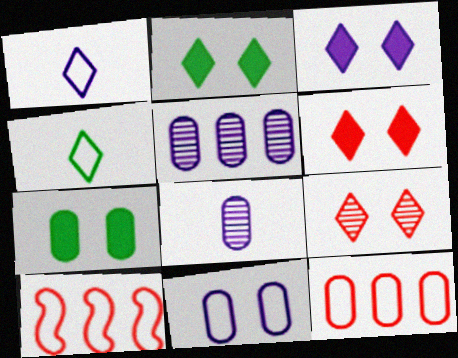[[2, 3, 6], 
[2, 8, 10], 
[4, 10, 11], 
[7, 8, 12]]